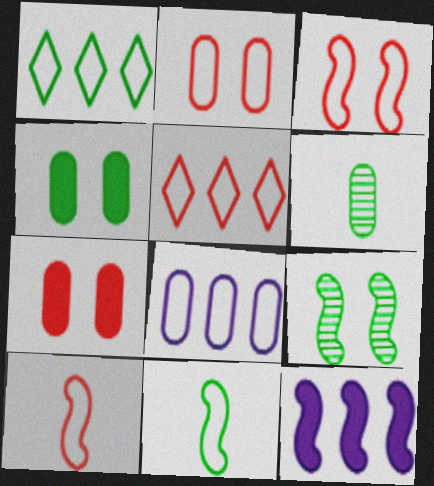[[2, 5, 10], 
[6, 7, 8], 
[9, 10, 12]]